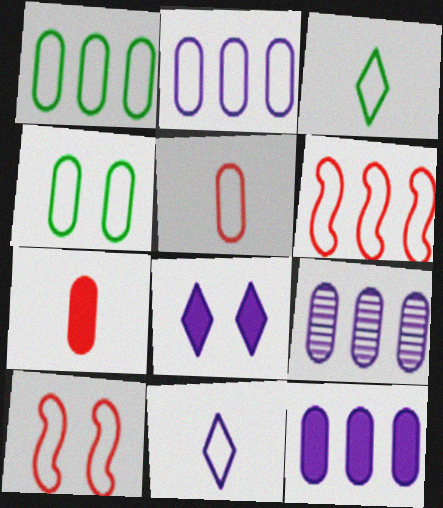[[1, 10, 11], 
[2, 3, 10], 
[2, 4, 5], 
[2, 9, 12], 
[4, 6, 11], 
[4, 7, 9]]